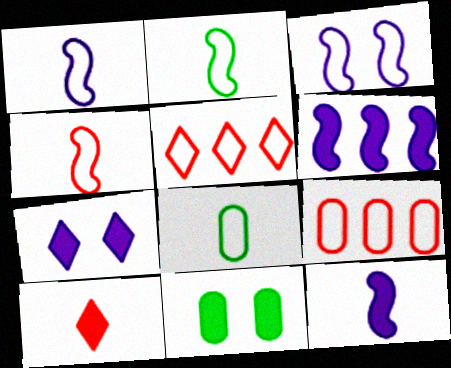[[1, 2, 4], 
[3, 5, 8], 
[6, 10, 11]]